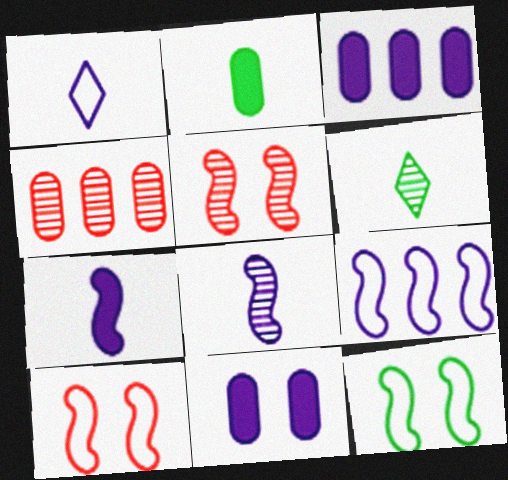[[3, 6, 10]]